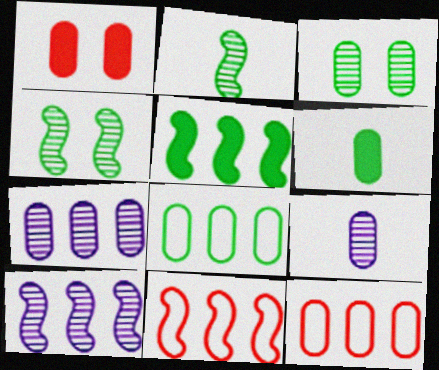[[1, 8, 9], 
[3, 6, 8], 
[5, 10, 11]]